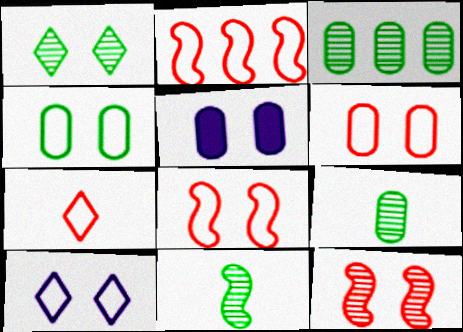[[1, 3, 11], 
[1, 5, 8], 
[2, 6, 7], 
[4, 8, 10]]